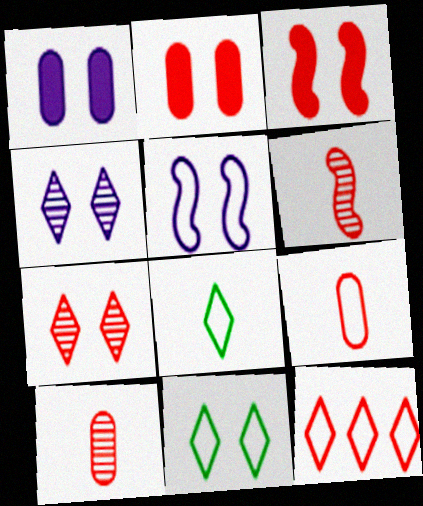[[1, 4, 5], 
[2, 6, 12], 
[3, 10, 12]]